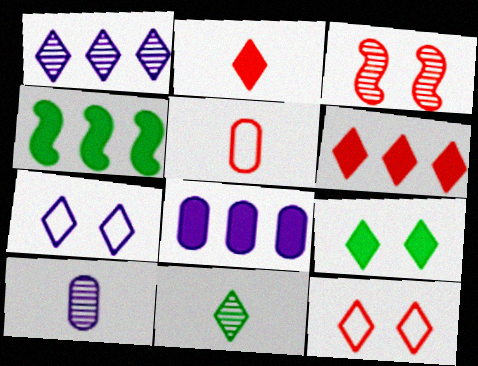[[3, 5, 6], 
[4, 6, 8], 
[4, 10, 12], 
[6, 7, 11]]